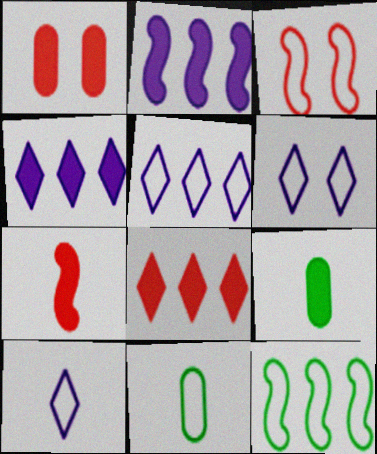[[1, 7, 8], 
[3, 5, 11], 
[5, 6, 10]]